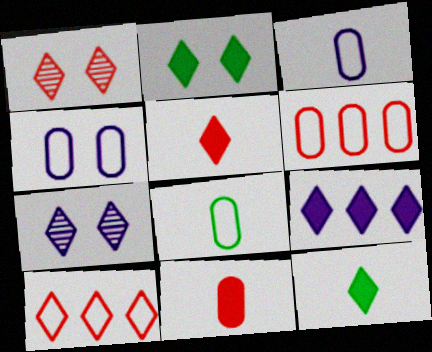[[1, 5, 10], 
[2, 5, 9], 
[4, 6, 8], 
[7, 10, 12]]